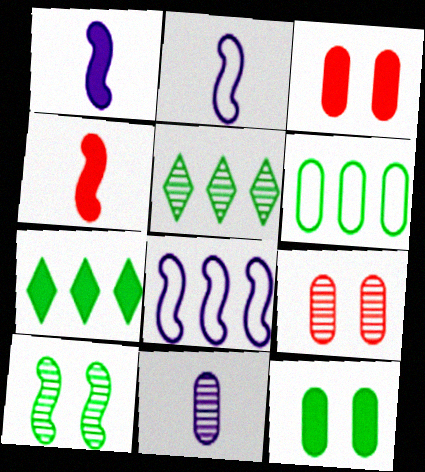[[1, 3, 7], 
[2, 3, 5], 
[2, 7, 9], 
[3, 6, 11], 
[4, 8, 10]]